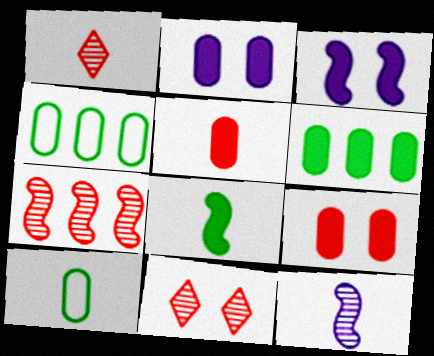[[1, 3, 4], 
[2, 5, 6]]